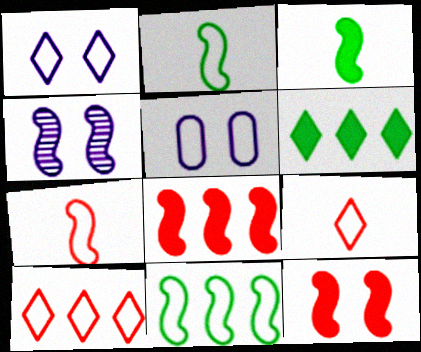[[2, 4, 8], 
[2, 5, 10], 
[5, 9, 11]]